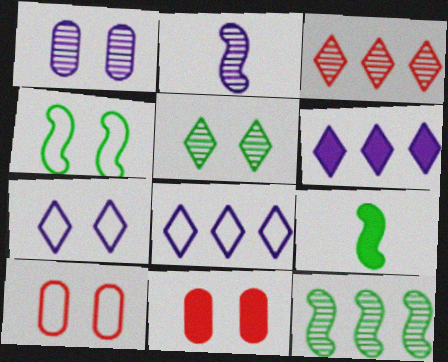[[4, 7, 10], 
[4, 9, 12], 
[6, 9, 11]]